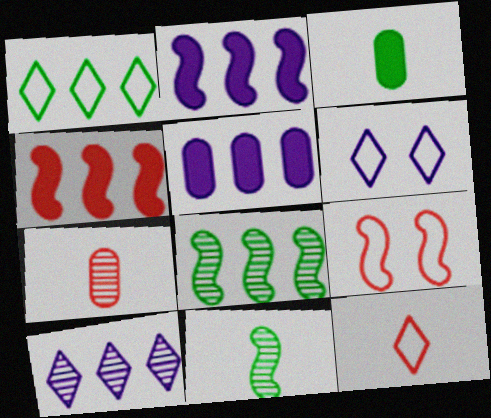[[1, 6, 12], 
[2, 9, 11], 
[3, 9, 10]]